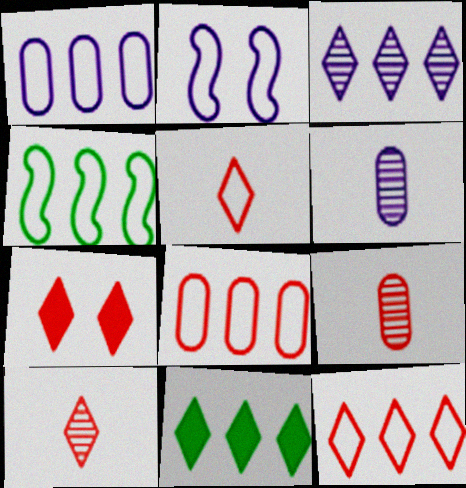[[1, 4, 12], 
[2, 9, 11], 
[3, 11, 12], 
[4, 6, 7], 
[7, 10, 12]]